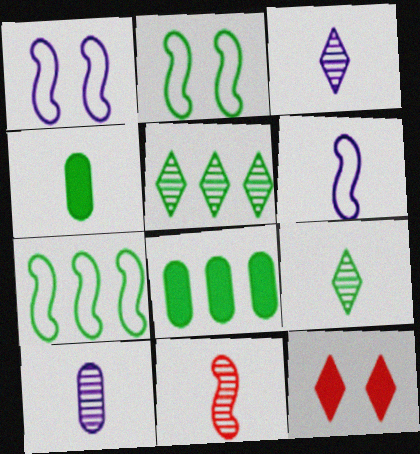[[2, 4, 5], 
[2, 8, 9], 
[5, 7, 8], 
[7, 10, 12], 
[9, 10, 11]]